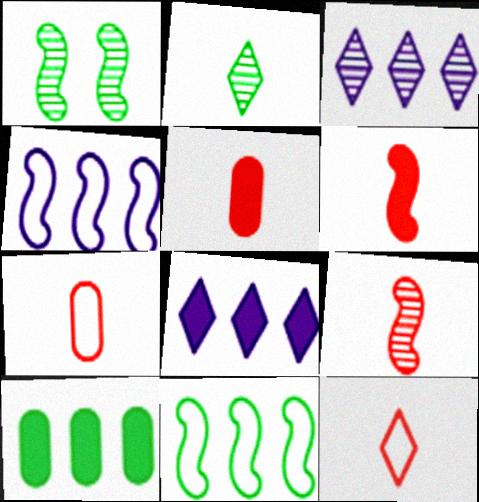[[1, 4, 6], 
[1, 7, 8], 
[5, 9, 12]]